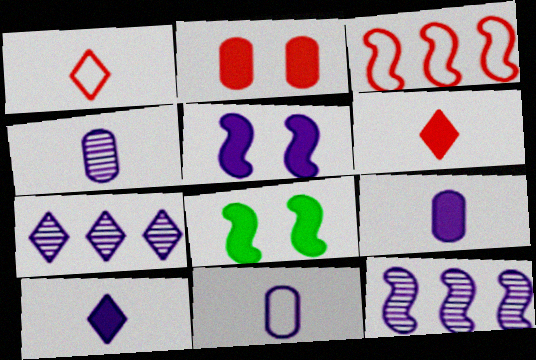[[4, 9, 11], 
[5, 7, 11]]